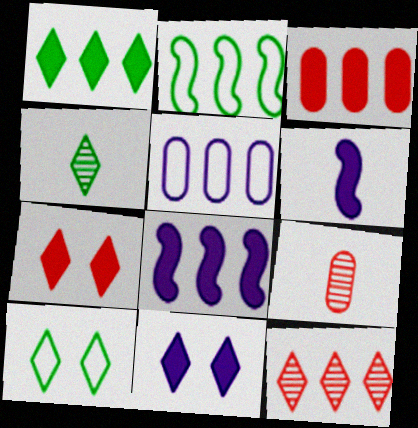[[1, 3, 8], 
[1, 4, 10], 
[2, 9, 11], 
[8, 9, 10]]